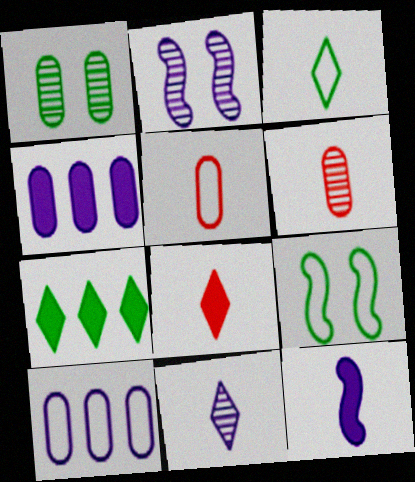[[1, 4, 5], 
[2, 5, 7], 
[3, 6, 12], 
[3, 8, 11]]